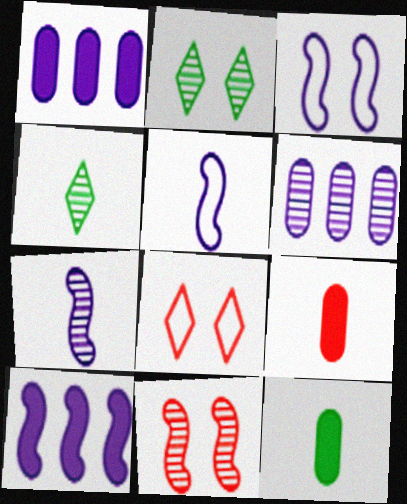[[3, 7, 10], 
[4, 5, 9], 
[4, 6, 11]]